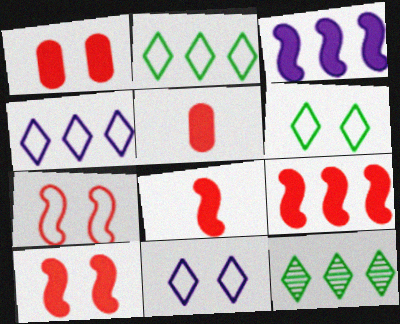[[8, 9, 10]]